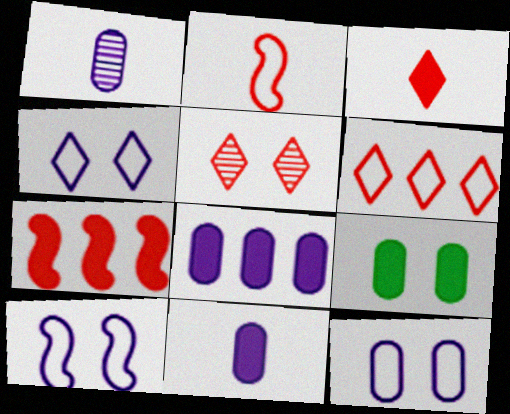[[1, 8, 12], 
[3, 5, 6], 
[4, 10, 12], 
[5, 9, 10]]